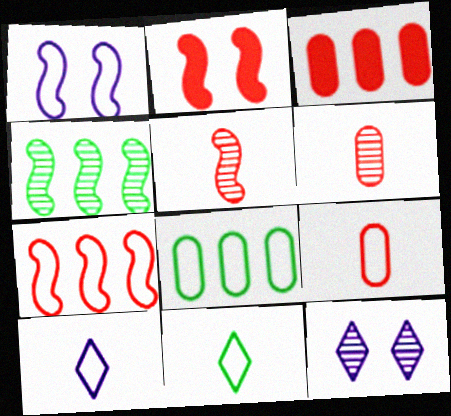[[2, 5, 7], 
[4, 6, 12]]